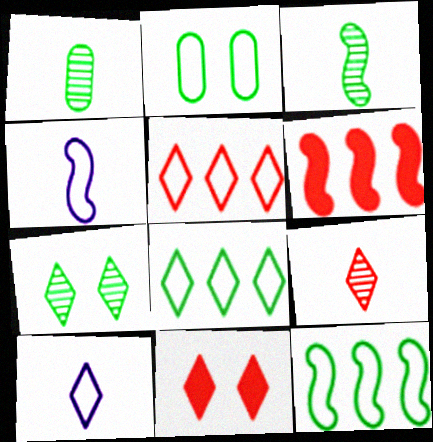[[2, 4, 5], 
[5, 9, 11]]